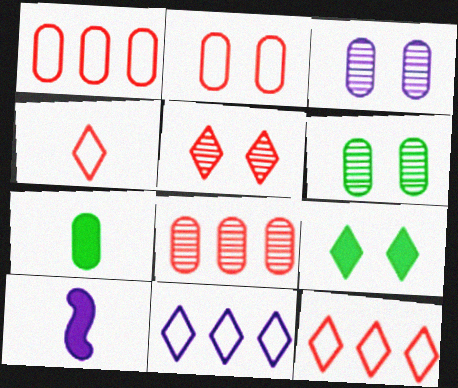[[1, 3, 7], 
[3, 10, 11], 
[6, 10, 12]]